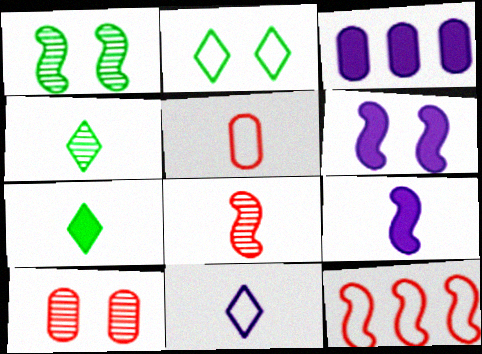[[1, 9, 12], 
[2, 3, 8], 
[2, 6, 10], 
[4, 5, 9]]